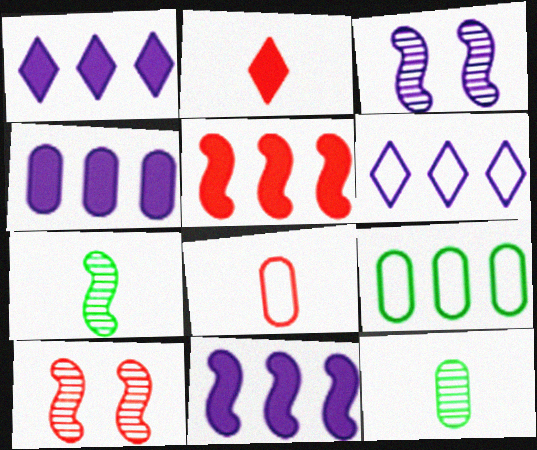[[1, 4, 11], 
[2, 3, 9]]